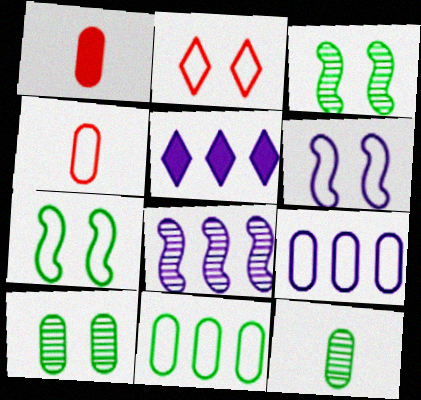[[1, 9, 10], 
[3, 4, 5], 
[5, 8, 9]]